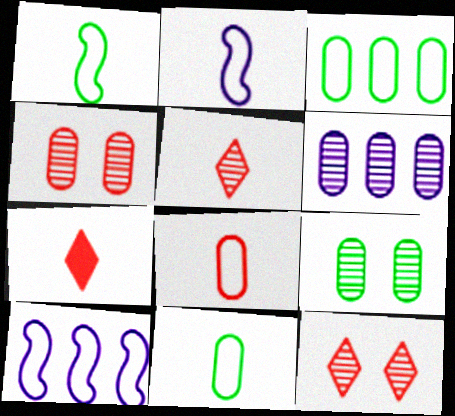[[7, 9, 10]]